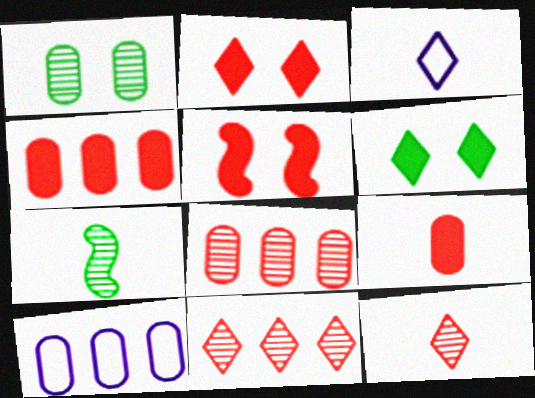[[1, 9, 10], 
[2, 7, 10], 
[3, 6, 11], 
[3, 7, 9]]